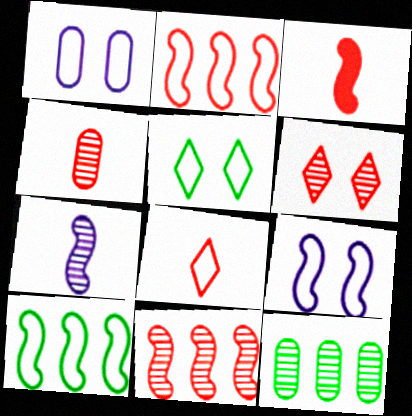[[1, 8, 10], 
[3, 4, 8], 
[4, 6, 11], 
[6, 7, 12]]